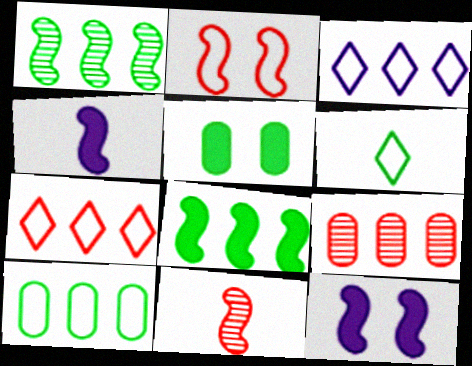[[1, 2, 4], 
[1, 5, 6], 
[3, 5, 11], 
[3, 8, 9], 
[6, 9, 12]]